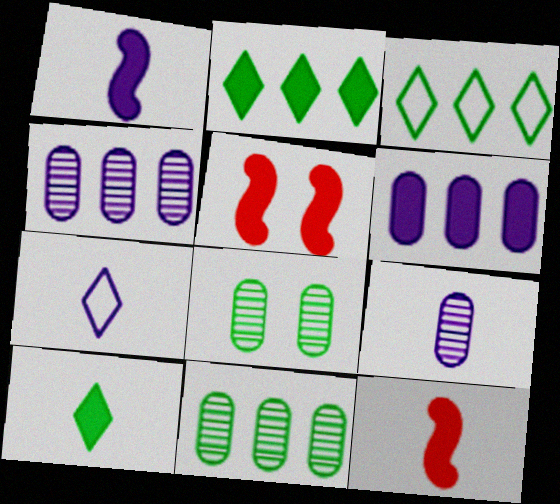[[1, 7, 9], 
[3, 5, 9], 
[5, 6, 10], 
[5, 7, 11]]